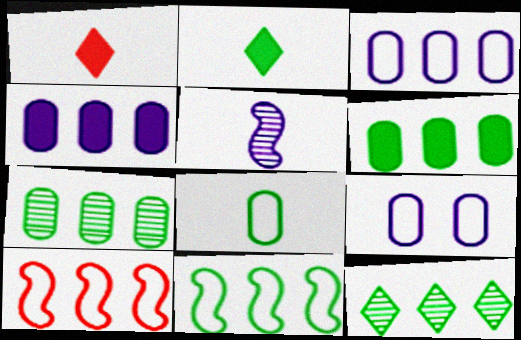[[1, 5, 8], 
[4, 10, 12], 
[6, 11, 12]]